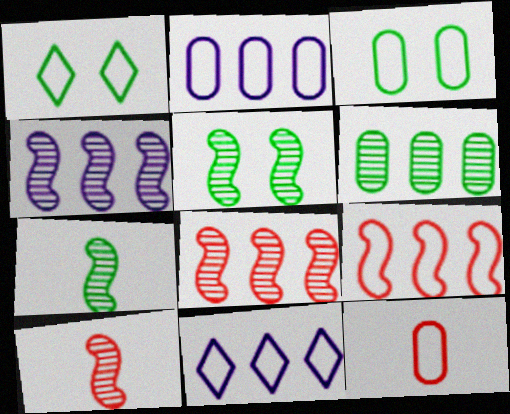[[2, 3, 12], 
[4, 5, 10]]